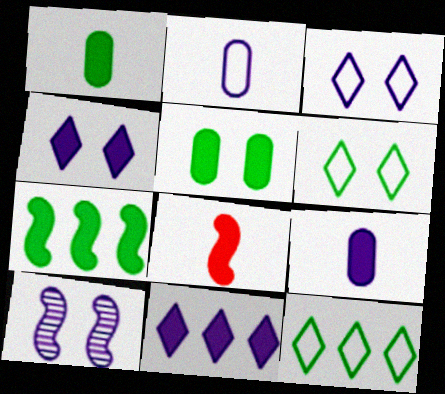[[2, 10, 11], 
[5, 8, 11]]